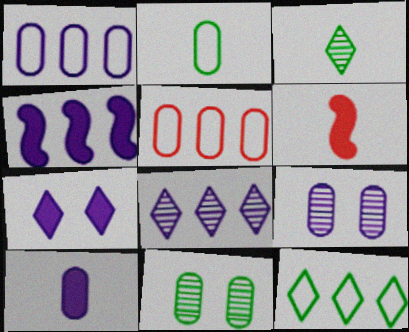[[1, 4, 8], 
[1, 9, 10], 
[4, 7, 10], 
[5, 10, 11], 
[6, 9, 12]]